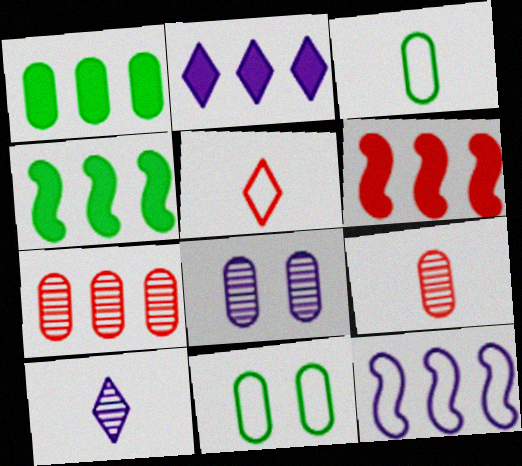[[1, 2, 6], 
[4, 5, 8], 
[5, 11, 12], 
[6, 10, 11]]